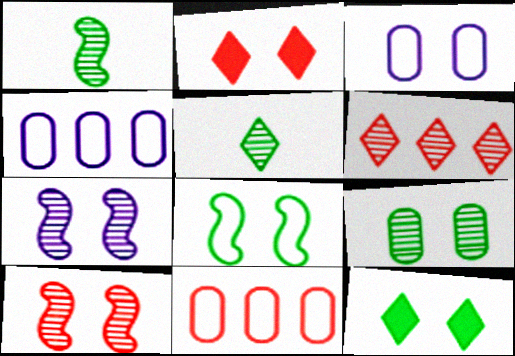[[1, 2, 4], 
[3, 10, 12], 
[8, 9, 12]]